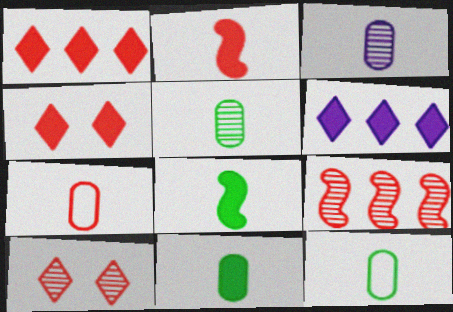[[3, 7, 11], 
[4, 7, 9], 
[5, 11, 12]]